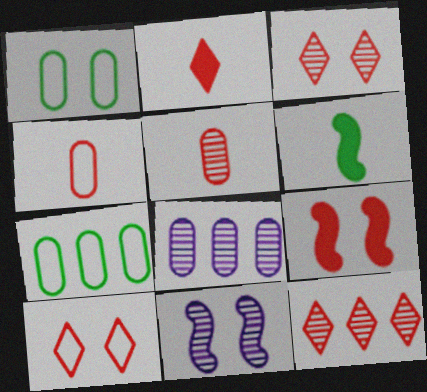[[2, 7, 11], 
[2, 10, 12], 
[4, 9, 12], 
[6, 8, 10]]